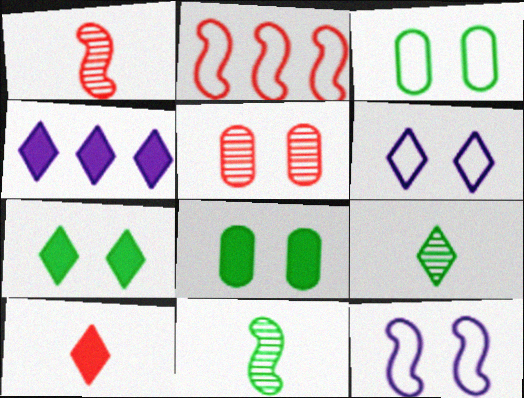[[1, 3, 4], 
[2, 5, 10], 
[4, 7, 10], 
[5, 7, 12]]